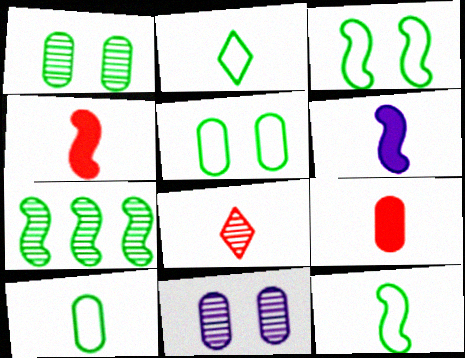[[2, 10, 12], 
[6, 8, 10], 
[7, 8, 11]]